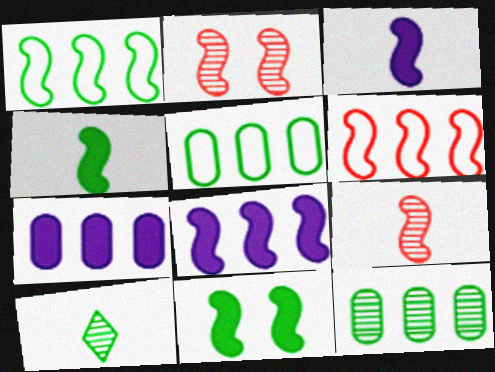[[1, 2, 3], 
[5, 10, 11]]